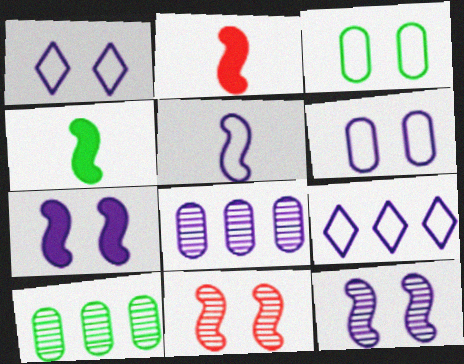[[1, 2, 10], 
[5, 6, 9]]